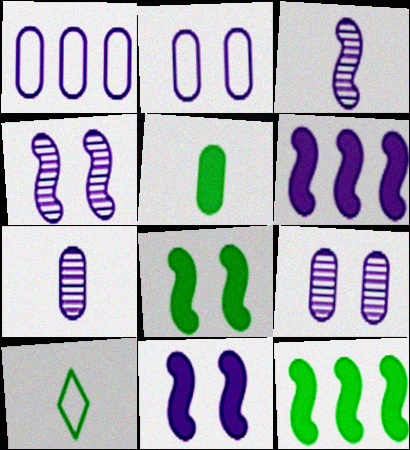[]